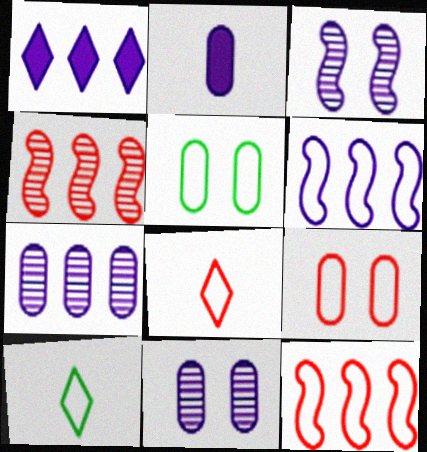[[1, 6, 7], 
[5, 6, 8], 
[6, 9, 10], 
[8, 9, 12]]